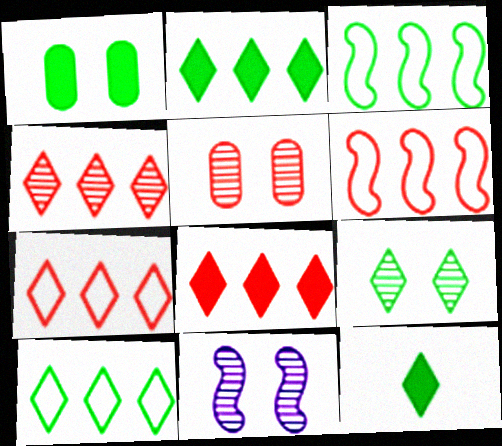[[4, 7, 8], 
[5, 9, 11], 
[9, 10, 12]]